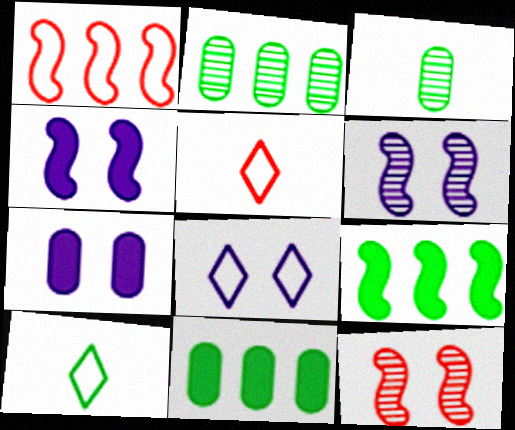[[2, 4, 5], 
[5, 6, 11], 
[6, 7, 8]]